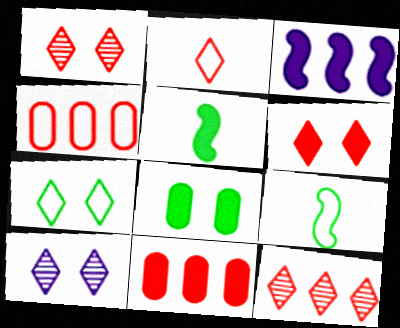[[2, 6, 12], 
[4, 5, 10], 
[6, 7, 10], 
[9, 10, 11]]